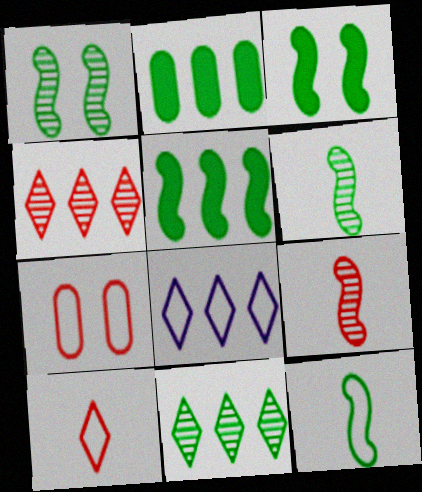[[1, 5, 12], 
[7, 8, 12]]